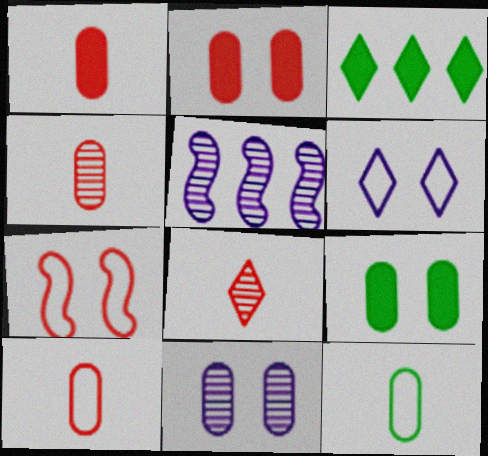[[1, 4, 10], 
[3, 6, 8]]